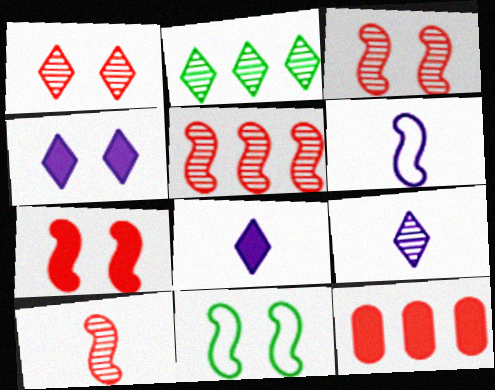[[1, 2, 9], 
[3, 5, 10], 
[9, 11, 12]]